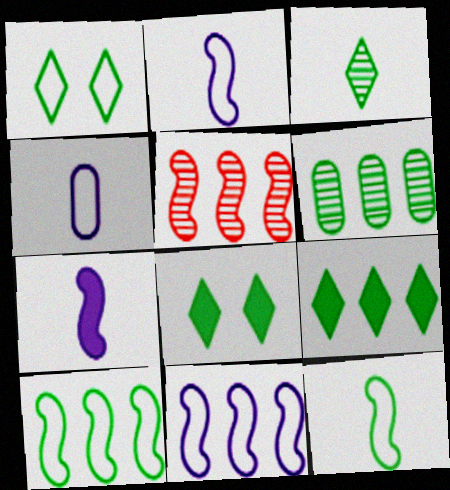[[1, 3, 9], 
[4, 5, 8], 
[6, 8, 12], 
[6, 9, 10]]